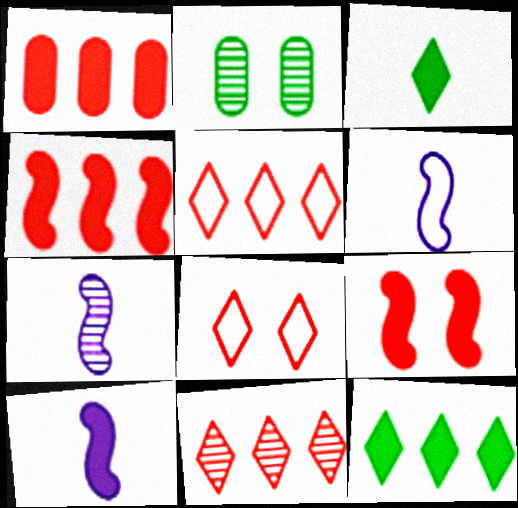[[2, 5, 10], 
[2, 7, 11], 
[6, 7, 10]]